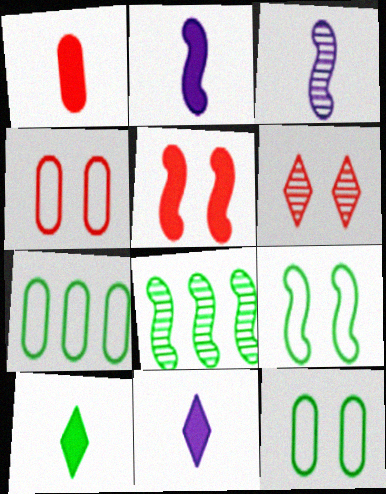[[1, 2, 10], 
[2, 6, 7], 
[4, 5, 6], 
[4, 8, 11], 
[8, 10, 12]]